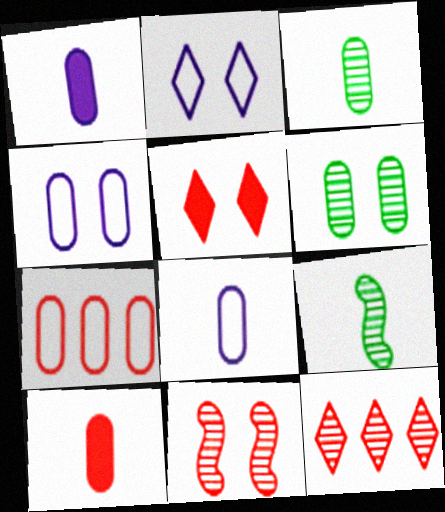[[1, 6, 7], 
[3, 8, 10]]